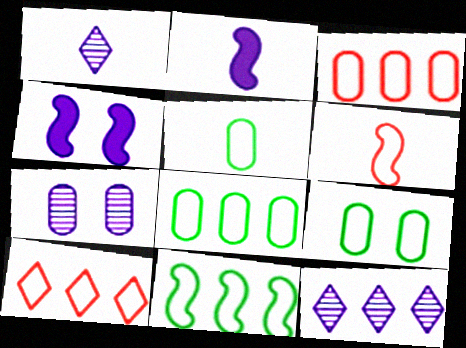[[5, 8, 9]]